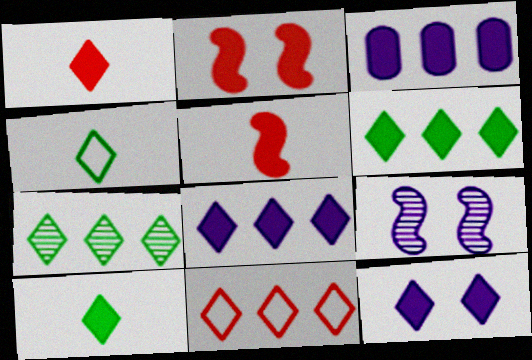[[1, 6, 12], 
[2, 3, 10], 
[7, 8, 11]]